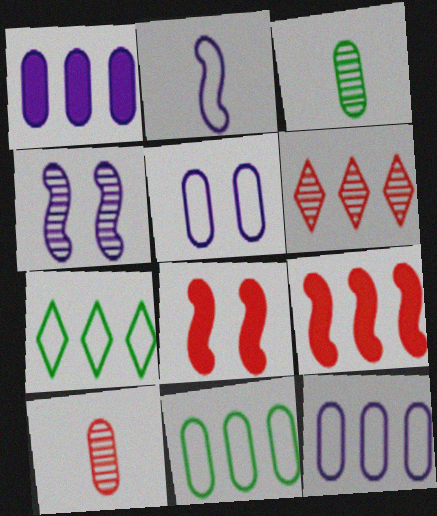[[3, 4, 6]]